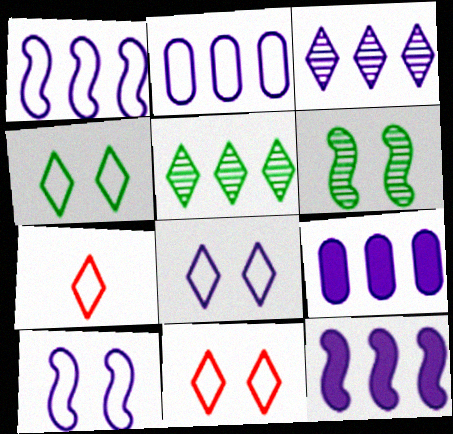[[1, 3, 9], 
[2, 3, 12], 
[4, 8, 11], 
[6, 7, 9]]